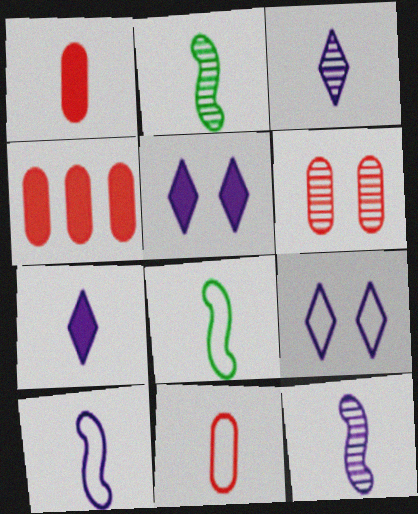[[1, 3, 8], 
[2, 4, 9], 
[2, 7, 11], 
[4, 6, 11]]